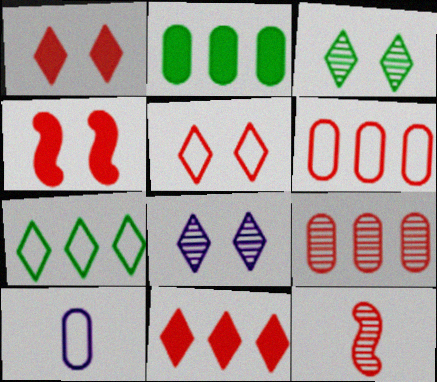[[1, 6, 12]]